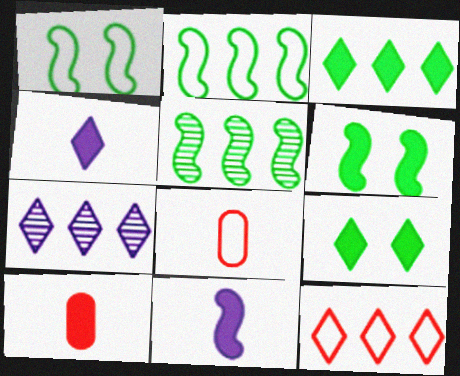[[1, 7, 10], 
[3, 7, 12], 
[6, 7, 8]]